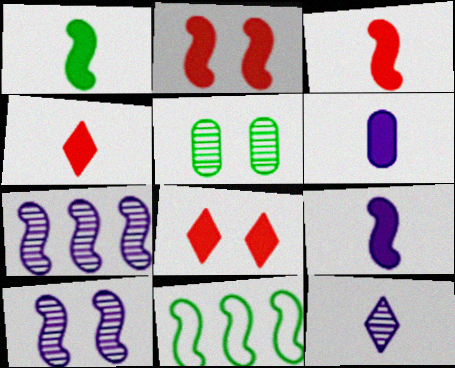[[1, 3, 9], 
[1, 4, 6], 
[3, 10, 11]]